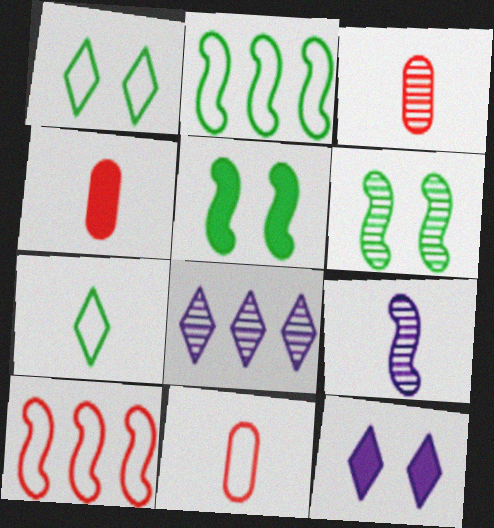[[2, 3, 12], 
[3, 4, 11], 
[3, 6, 8], 
[4, 7, 9], 
[5, 8, 11], 
[5, 9, 10]]